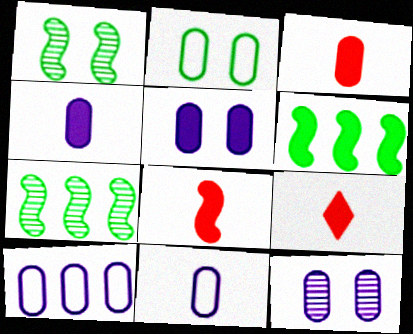[[1, 9, 10], 
[3, 8, 9], 
[4, 10, 12], 
[5, 6, 9]]